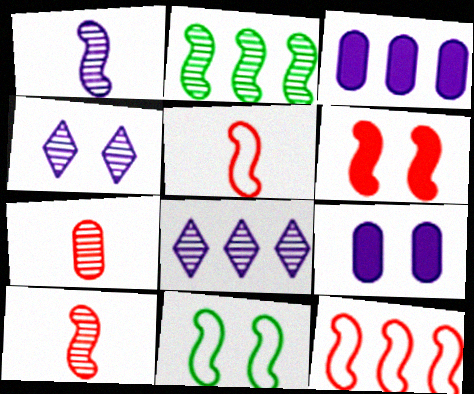[[2, 4, 7], 
[6, 10, 12]]